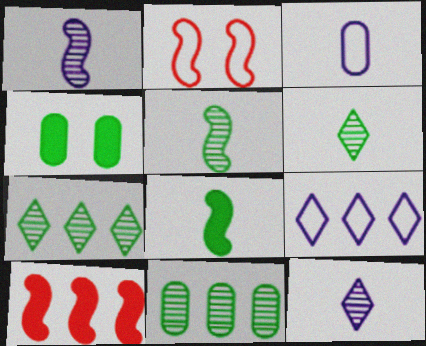[[9, 10, 11]]